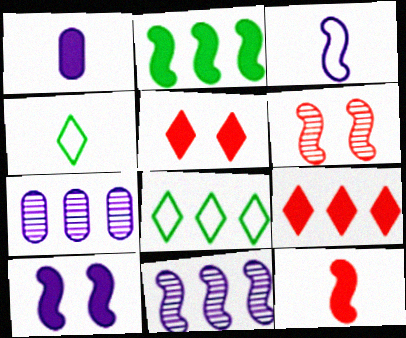[[1, 2, 5], 
[1, 6, 8], 
[2, 3, 6], 
[2, 10, 12], 
[3, 10, 11]]